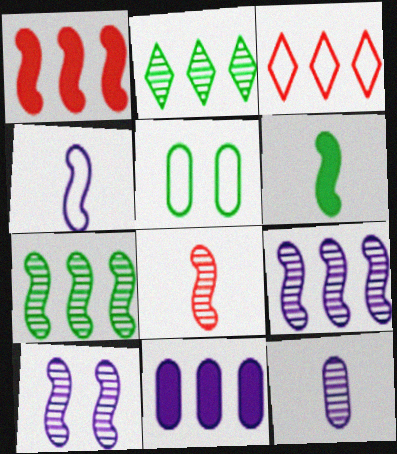[[2, 5, 6], 
[3, 4, 5], 
[3, 7, 11], 
[4, 6, 8], 
[7, 8, 10]]